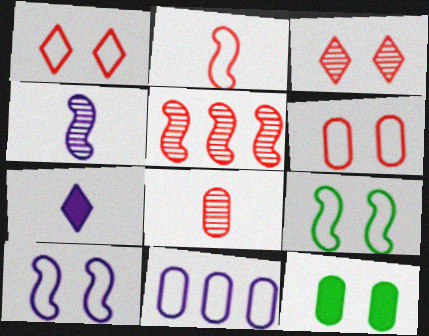[[3, 5, 8], 
[3, 10, 12], 
[8, 11, 12]]